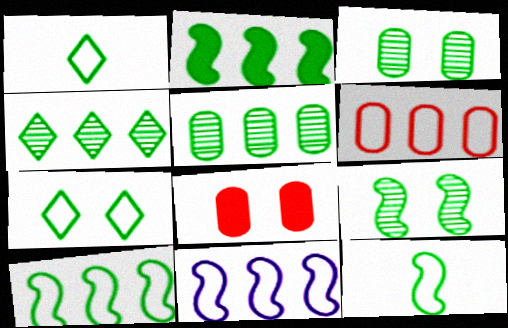[[1, 2, 3], 
[2, 9, 12]]